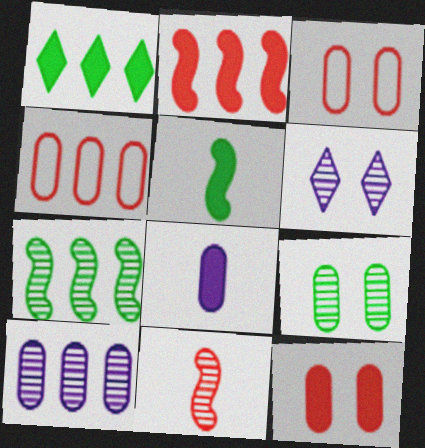[[4, 5, 6], 
[4, 8, 9]]